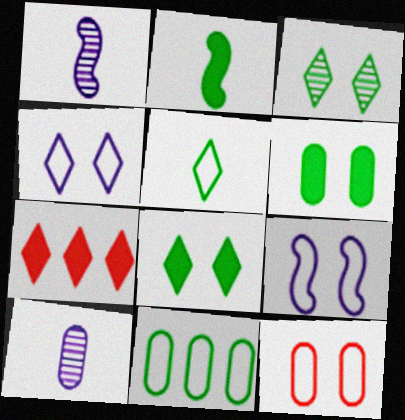[[2, 3, 11]]